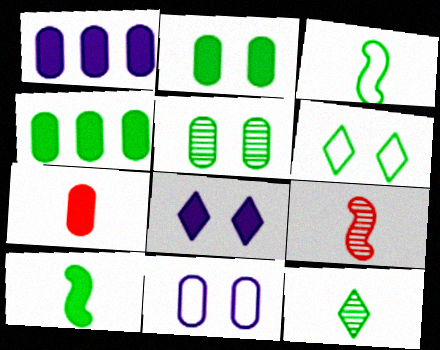[[1, 2, 7], 
[1, 6, 9]]